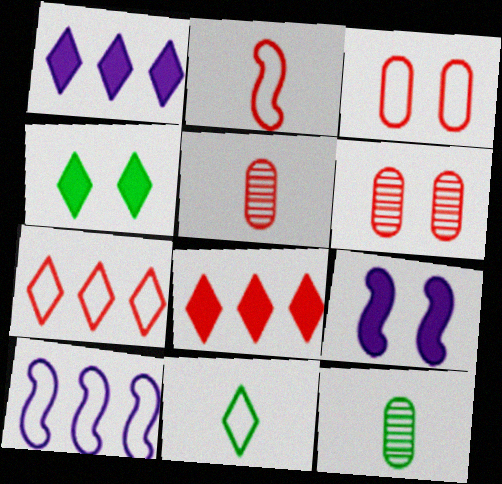[[2, 3, 7], 
[2, 6, 8], 
[3, 10, 11], 
[4, 5, 10], 
[7, 9, 12]]